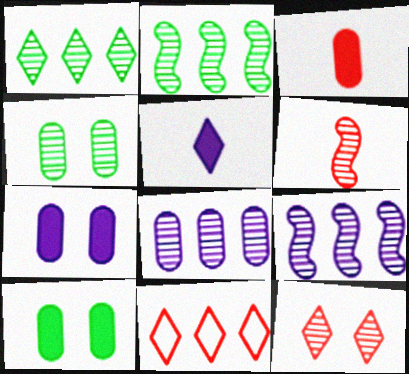[]